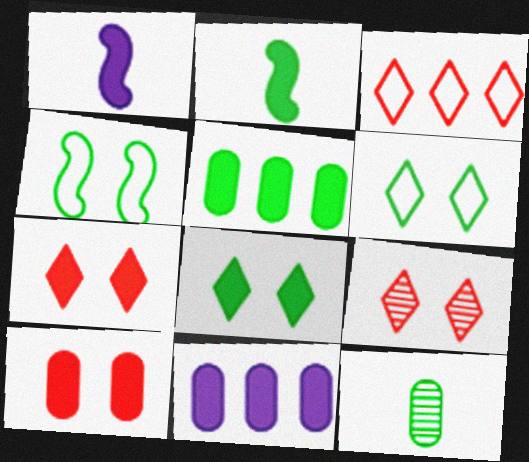[[1, 5, 7], 
[2, 5, 8], 
[2, 7, 11]]